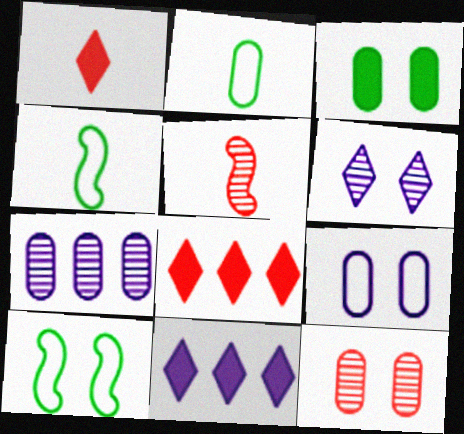[[1, 7, 10], 
[3, 9, 12], 
[4, 11, 12]]